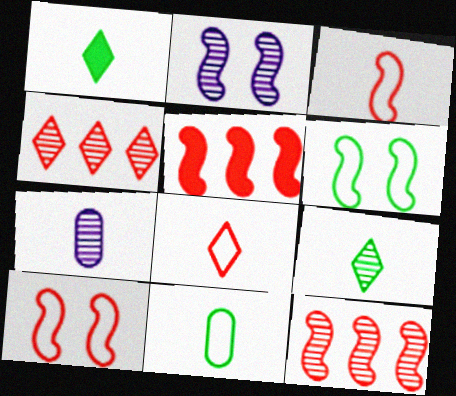[[1, 3, 7]]